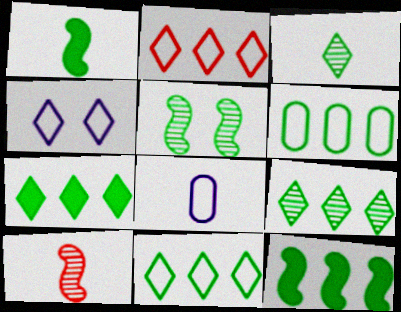[[6, 9, 12], 
[7, 9, 11]]